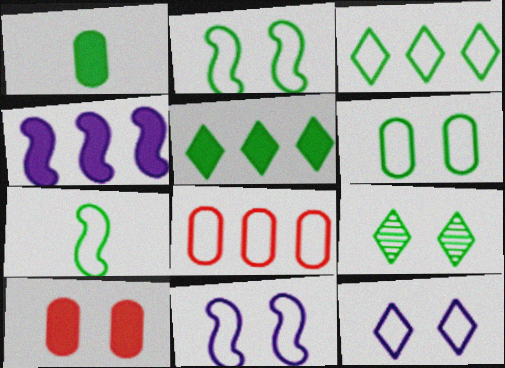[[3, 6, 7], 
[7, 8, 12], 
[9, 10, 11]]